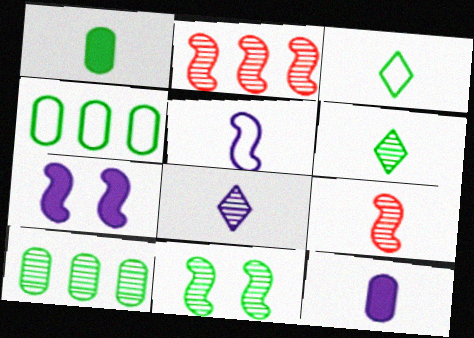[[3, 9, 12], 
[5, 8, 12], 
[6, 10, 11]]